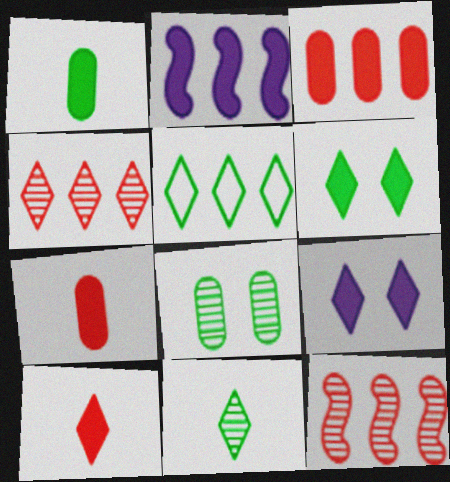[[2, 6, 7], 
[5, 6, 11]]